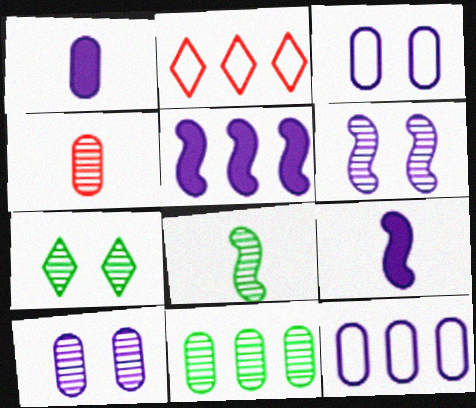[[1, 10, 12], 
[2, 5, 11], 
[4, 10, 11], 
[7, 8, 11]]